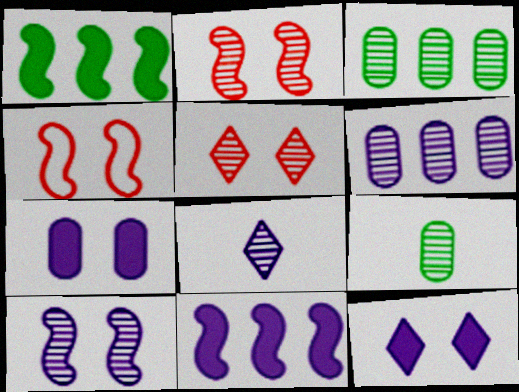[[2, 3, 8], 
[6, 8, 10]]